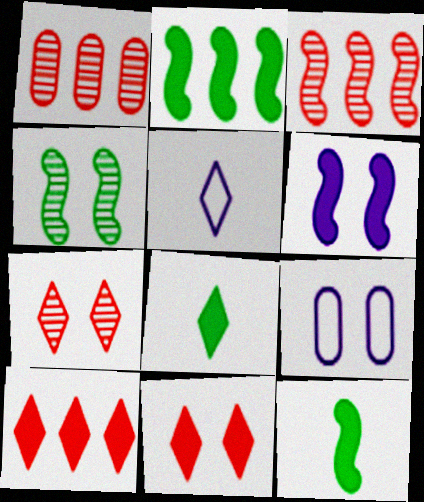[[3, 8, 9], 
[4, 9, 11]]